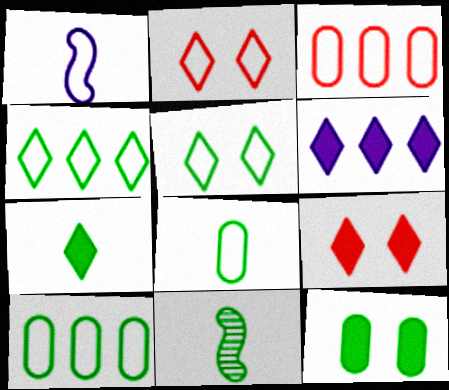[[1, 2, 10], 
[1, 3, 5], 
[4, 11, 12], 
[6, 7, 9], 
[7, 8, 11]]